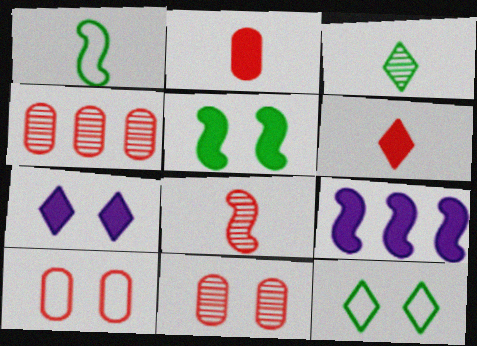[[1, 4, 7], 
[2, 4, 10], 
[3, 9, 10]]